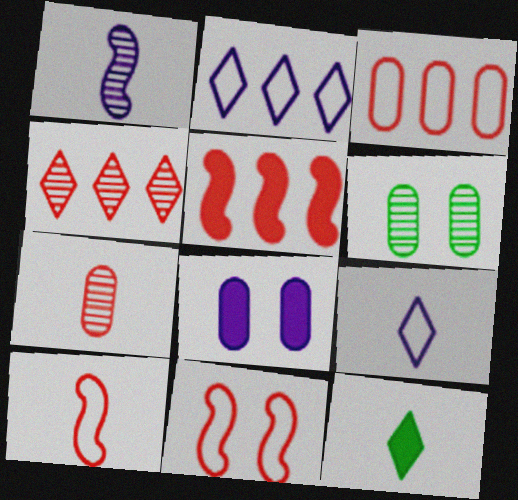[[1, 2, 8], 
[1, 4, 6], 
[3, 4, 5], 
[5, 6, 9], 
[5, 8, 12]]